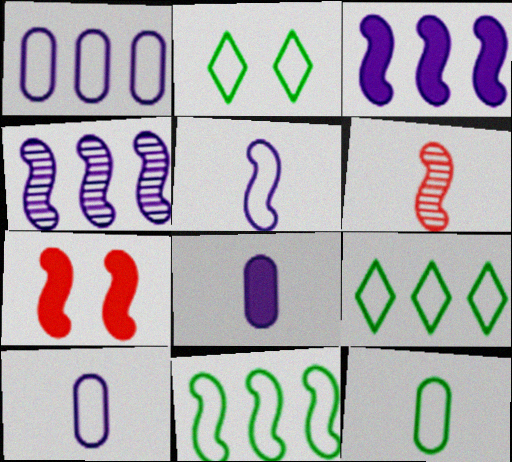[[2, 11, 12]]